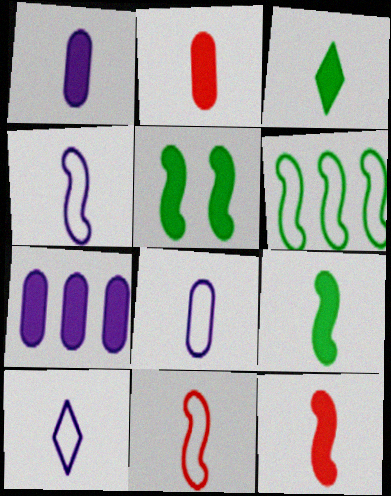[[1, 3, 12], 
[4, 8, 10]]